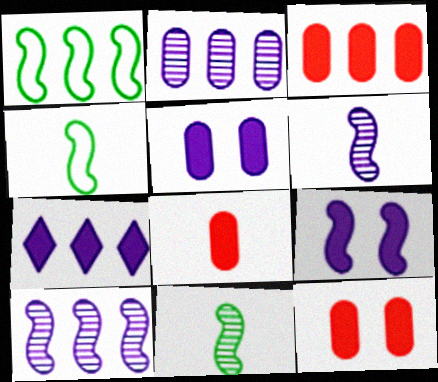[[3, 8, 12]]